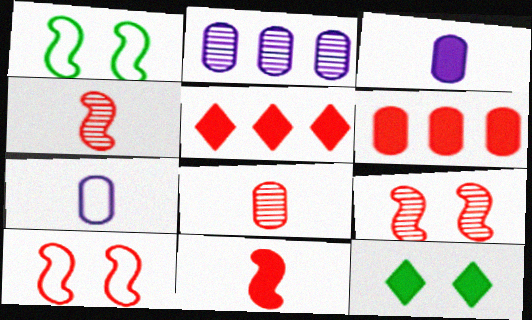[[5, 8, 10]]